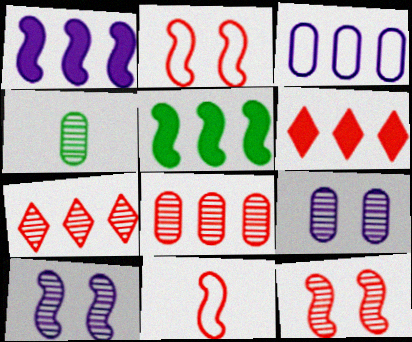[[3, 5, 7], 
[4, 7, 10], 
[4, 8, 9], 
[5, 10, 11]]